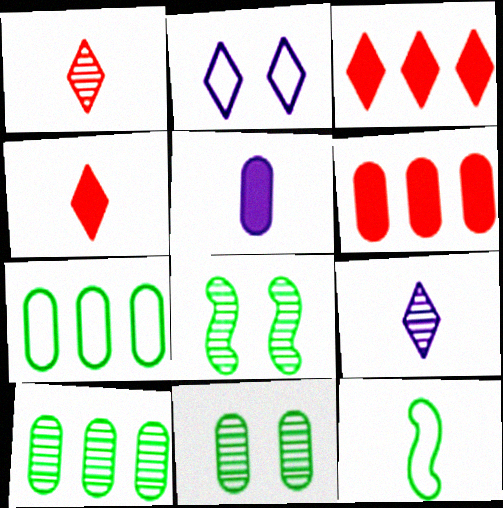[[1, 5, 12]]